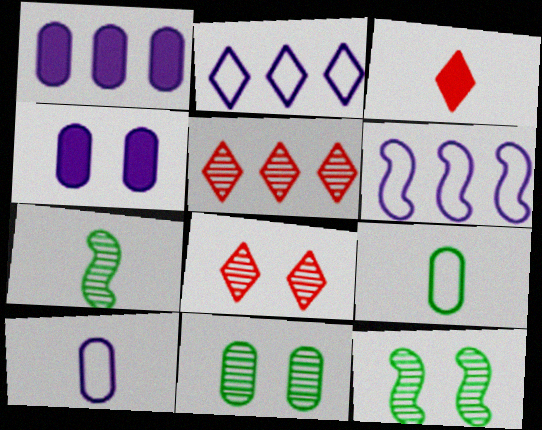[[3, 6, 11], 
[3, 7, 10]]